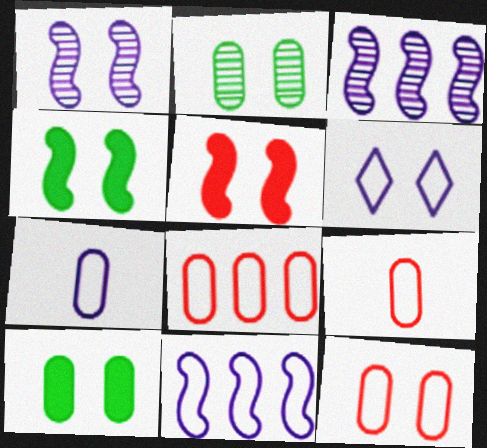[[2, 5, 6], 
[6, 7, 11], 
[8, 9, 12]]